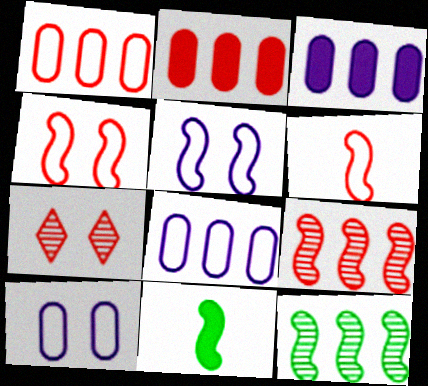[[2, 6, 7], 
[5, 9, 11], 
[7, 8, 11]]